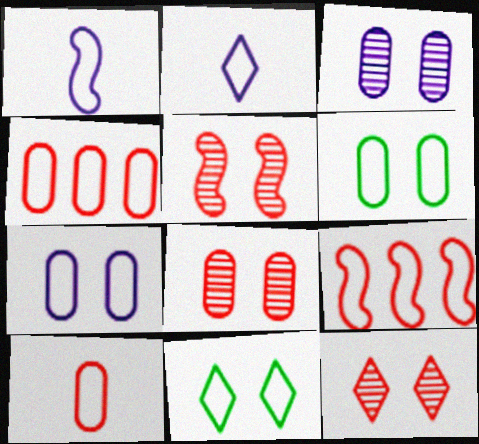[[1, 4, 11], 
[2, 6, 9], 
[5, 8, 12]]